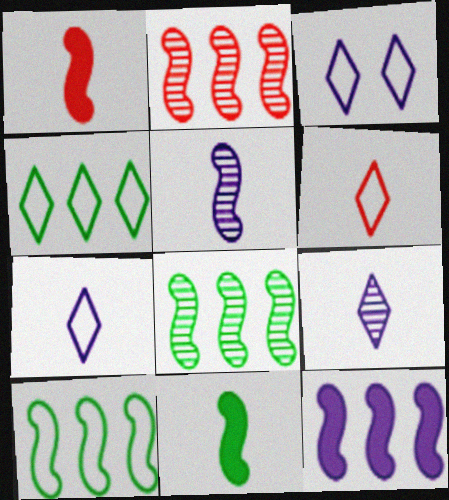[[2, 10, 12], 
[3, 4, 6]]